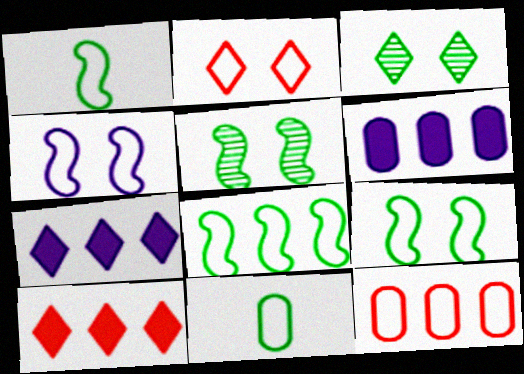[[1, 8, 9]]